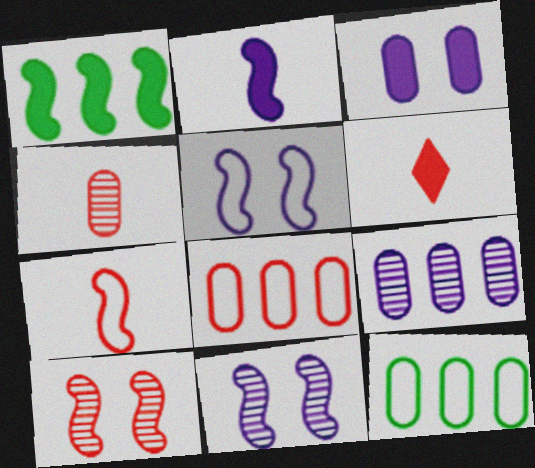[[1, 3, 6], 
[1, 7, 11], 
[3, 4, 12], 
[4, 6, 7], 
[6, 8, 10], 
[6, 11, 12]]